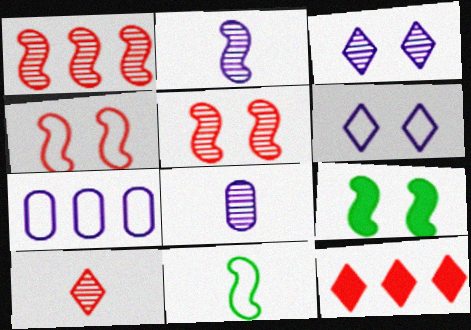[[7, 9, 10]]